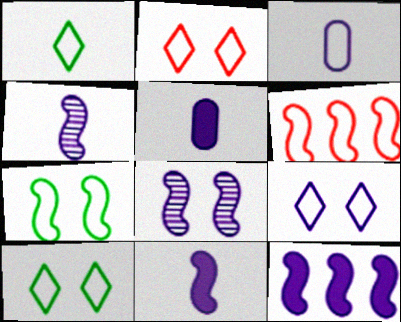[[2, 9, 10], 
[3, 6, 10]]